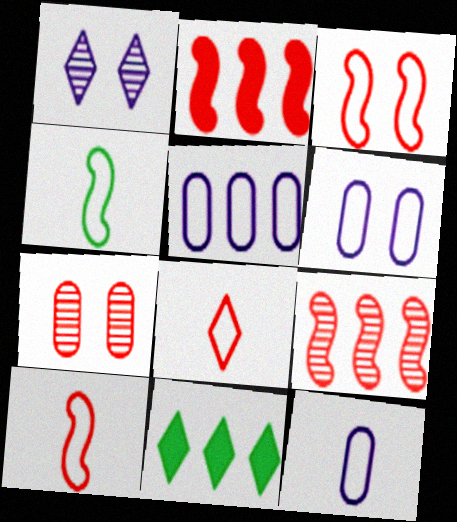[[1, 8, 11], 
[2, 7, 8], 
[4, 8, 12], 
[5, 6, 12], 
[5, 9, 11]]